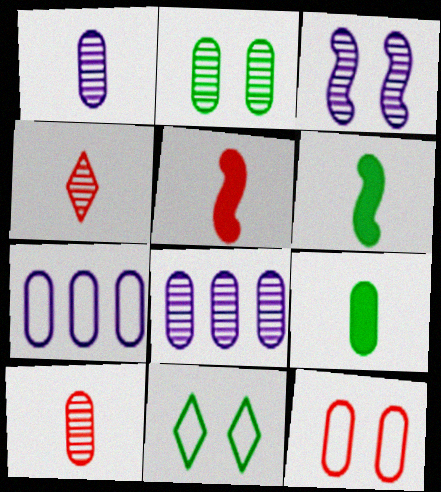[[2, 8, 10], 
[5, 8, 11], 
[8, 9, 12]]